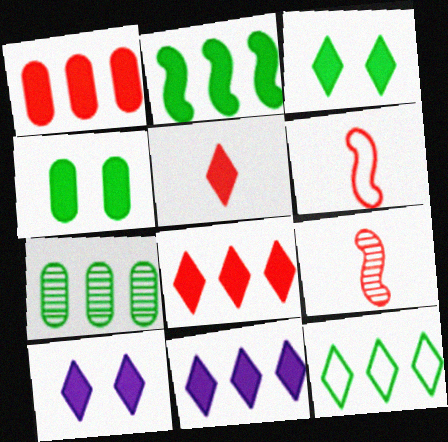[[1, 2, 11], 
[2, 7, 12], 
[3, 5, 11], 
[6, 7, 10]]